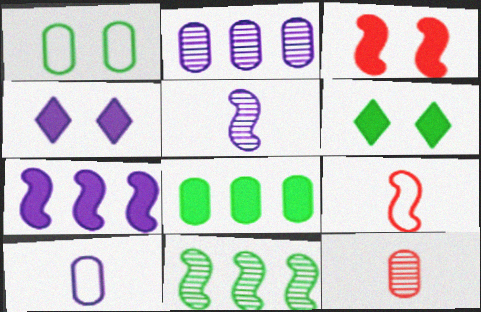[[2, 6, 9]]